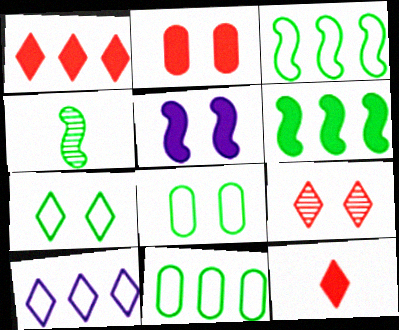[[2, 4, 10], 
[5, 8, 9]]